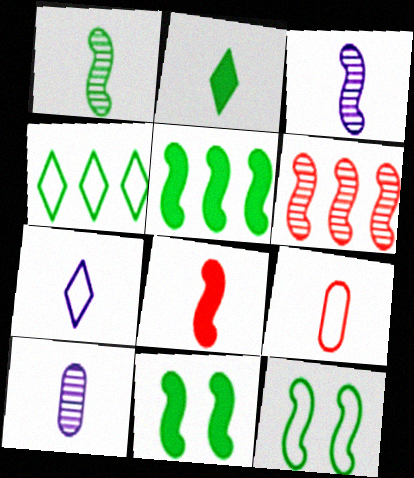[[1, 5, 12], 
[2, 3, 9]]